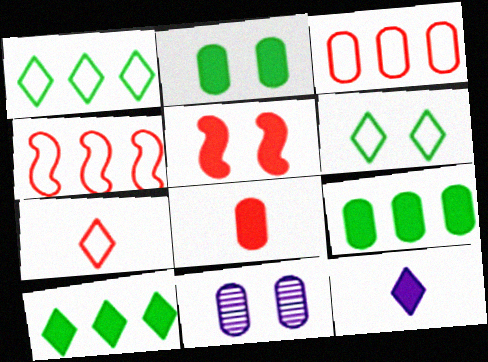[[5, 6, 11], 
[5, 9, 12]]